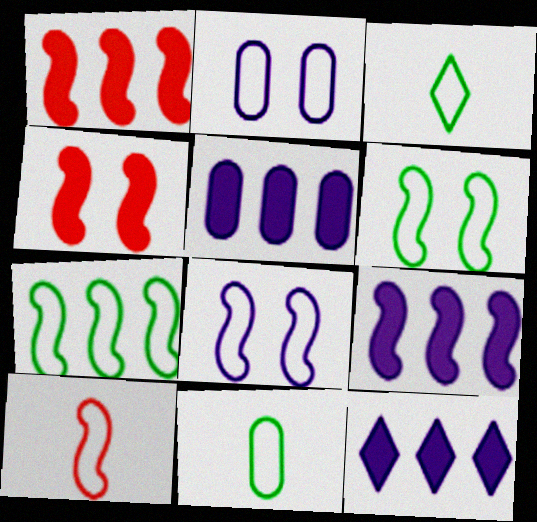[[5, 9, 12], 
[7, 8, 10]]